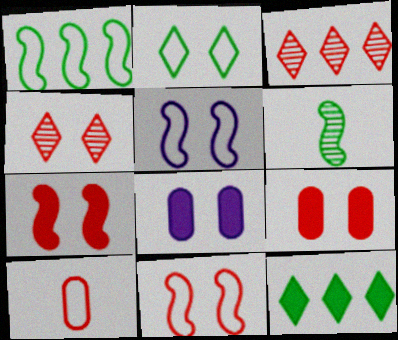[[3, 7, 10], 
[4, 9, 11]]